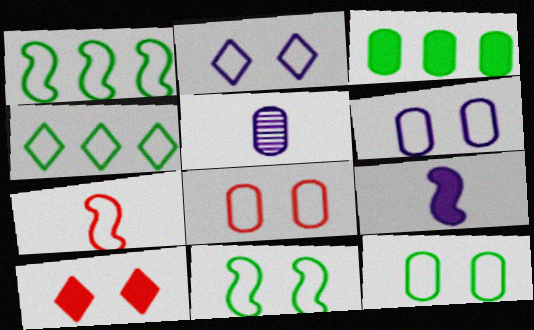[[1, 5, 10], 
[2, 8, 11], 
[3, 5, 8], 
[3, 9, 10], 
[4, 6, 7], 
[6, 8, 12]]